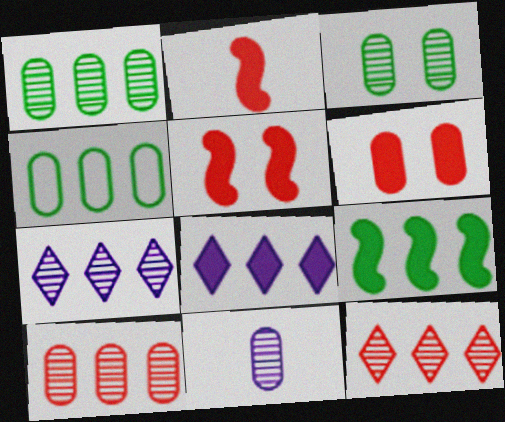[[3, 10, 11], 
[4, 6, 11]]